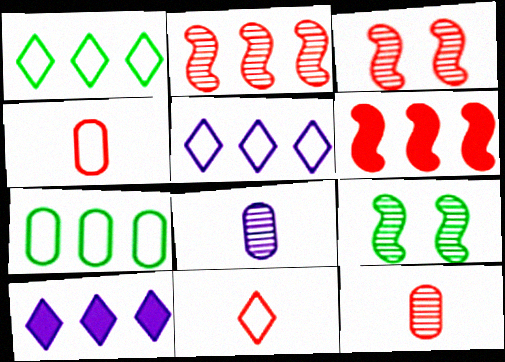[[2, 7, 10], 
[4, 9, 10]]